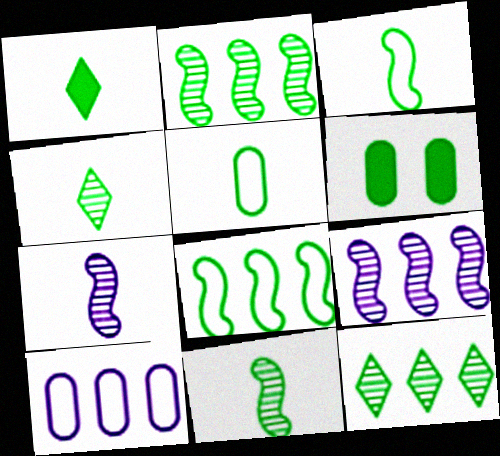[[1, 5, 11], 
[3, 6, 12], 
[4, 6, 8]]